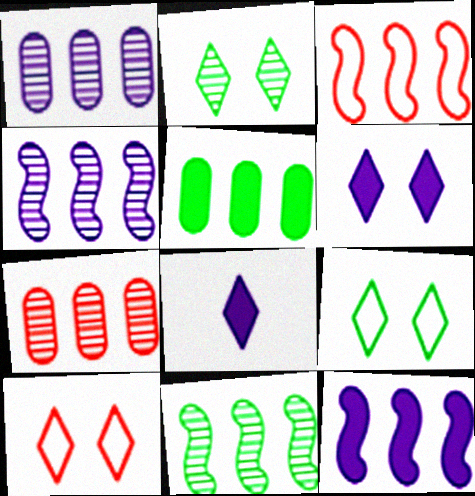[[2, 6, 10], 
[3, 11, 12]]